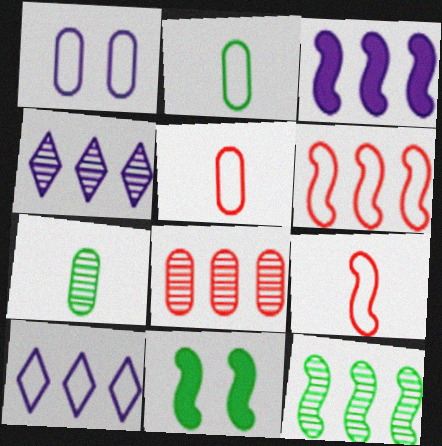[[3, 6, 12], 
[4, 5, 11], 
[4, 8, 12]]